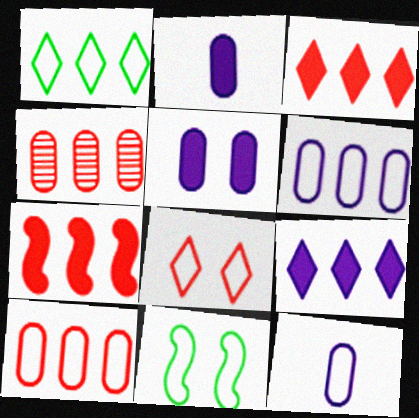[]